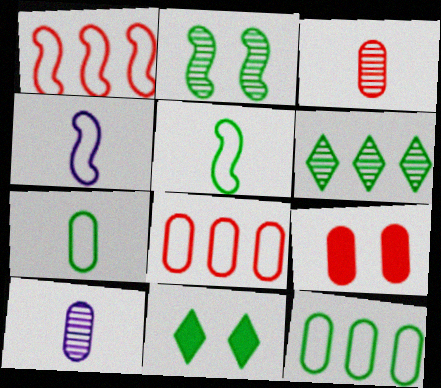[[1, 10, 11], 
[3, 8, 9], 
[4, 6, 9], 
[9, 10, 12]]